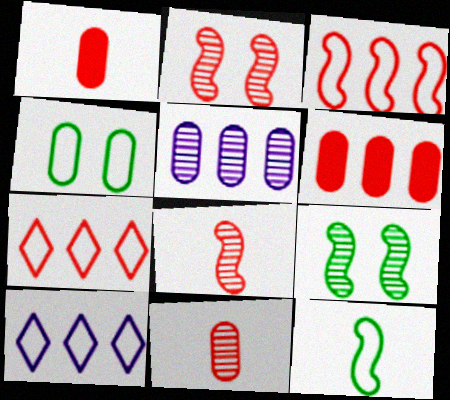[[1, 2, 7], 
[1, 4, 5], 
[1, 9, 10]]